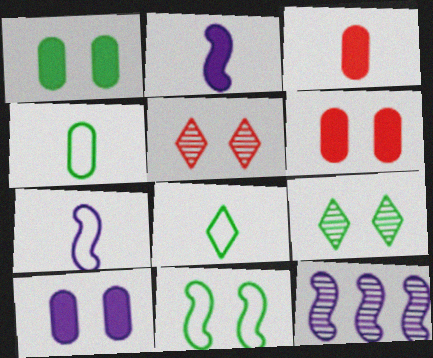[[1, 6, 10], 
[1, 9, 11], 
[5, 10, 11], 
[6, 8, 12]]